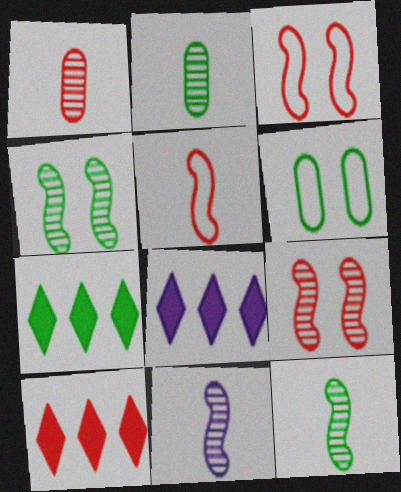[[1, 3, 10], 
[2, 3, 8], 
[6, 7, 12], 
[6, 10, 11], 
[7, 8, 10]]